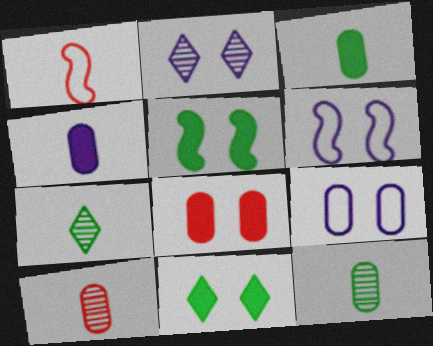[[1, 4, 7]]